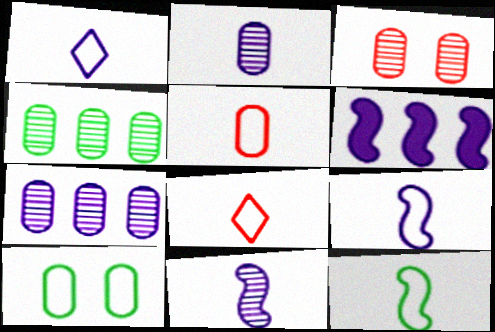[[1, 5, 12], 
[2, 3, 4]]